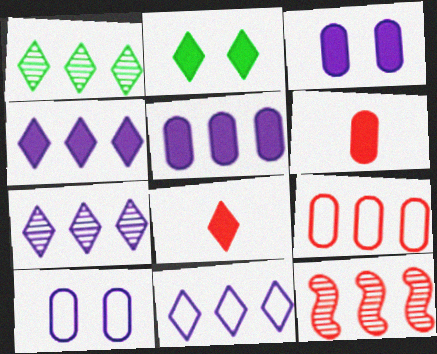[[2, 4, 8], 
[4, 7, 11]]